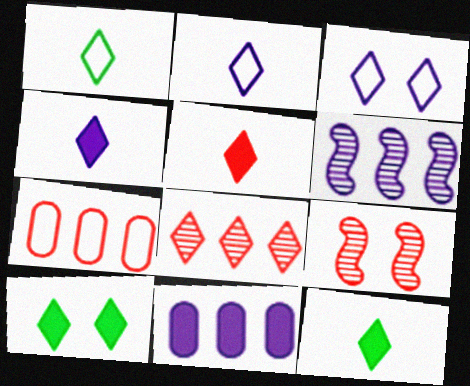[[1, 9, 11], 
[2, 8, 10], 
[3, 8, 12], 
[4, 5, 12], 
[5, 7, 9]]